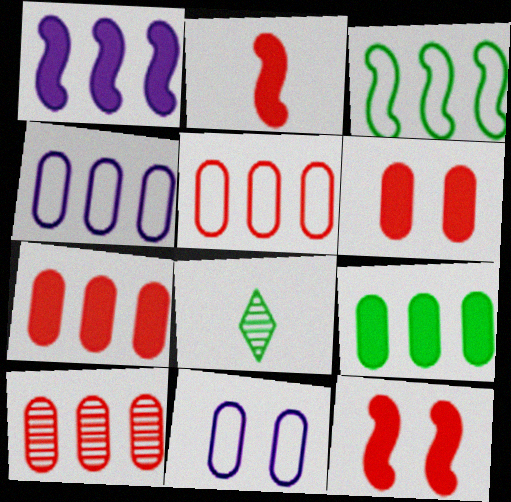[[4, 8, 12], 
[4, 9, 10], 
[5, 7, 10]]